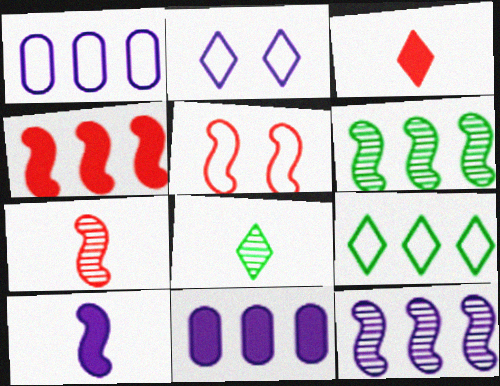[[4, 5, 7], 
[5, 6, 10], 
[5, 8, 11]]